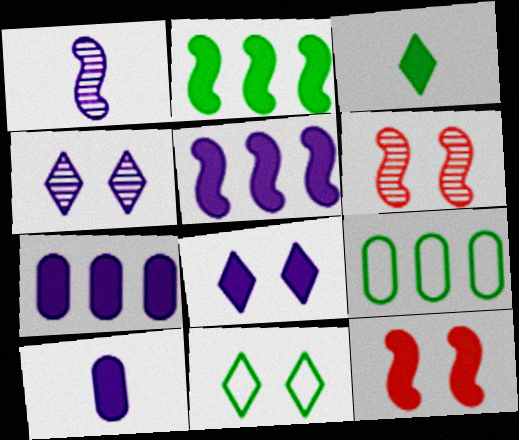[[3, 7, 12], 
[5, 8, 10]]